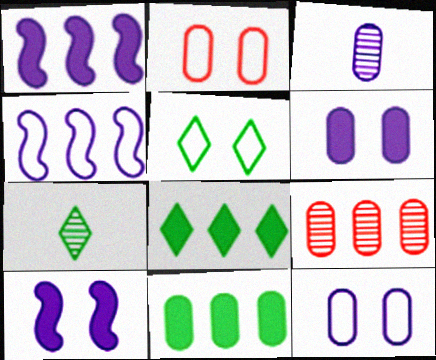[[1, 2, 7], 
[2, 3, 11], 
[4, 8, 9], 
[5, 7, 8]]